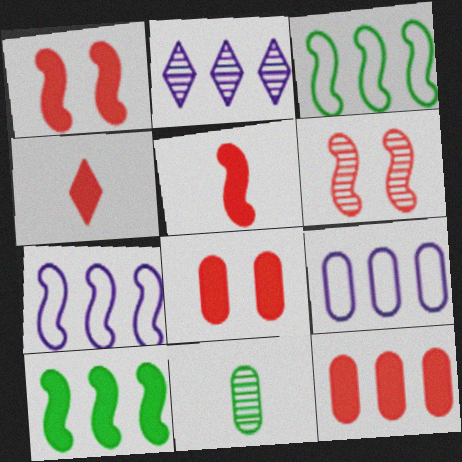[[1, 4, 12], 
[2, 3, 12], 
[2, 6, 11], 
[8, 9, 11]]